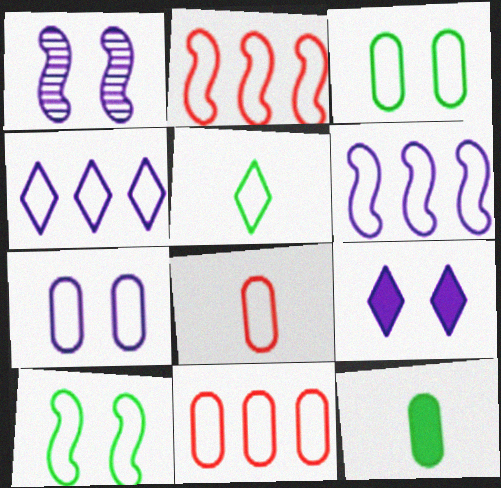[[1, 7, 9], 
[2, 5, 7], 
[4, 8, 10]]